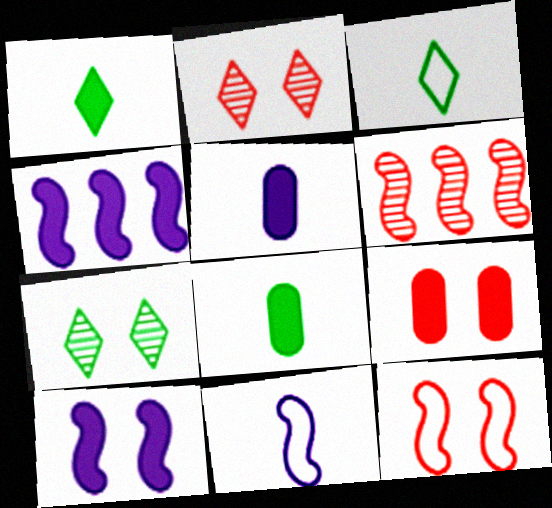[[1, 4, 9], 
[2, 9, 12]]